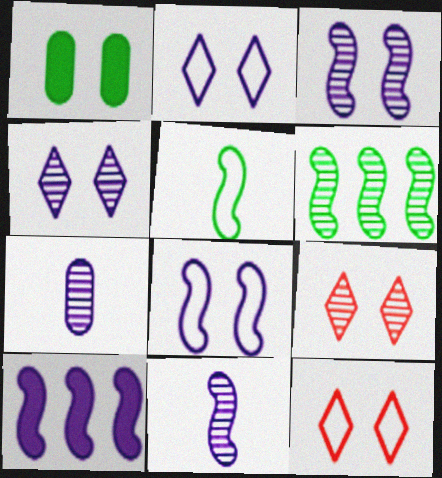[[1, 3, 12], 
[1, 8, 9], 
[2, 7, 10], 
[6, 7, 9], 
[8, 10, 11]]